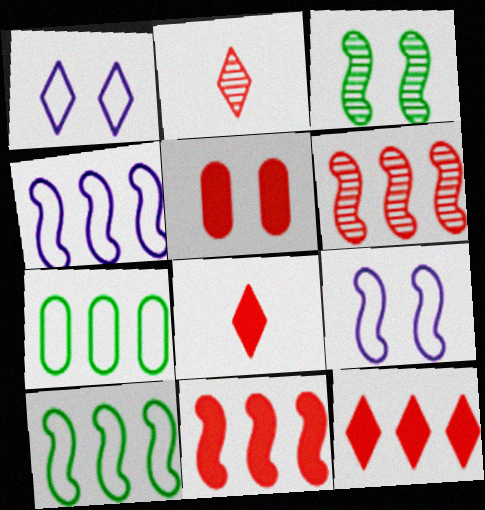[[1, 3, 5], 
[5, 8, 11]]